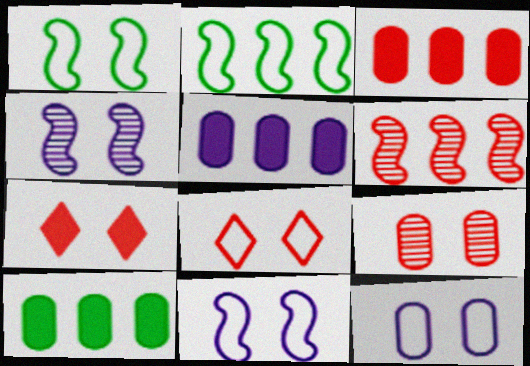[[1, 8, 12], 
[3, 5, 10]]